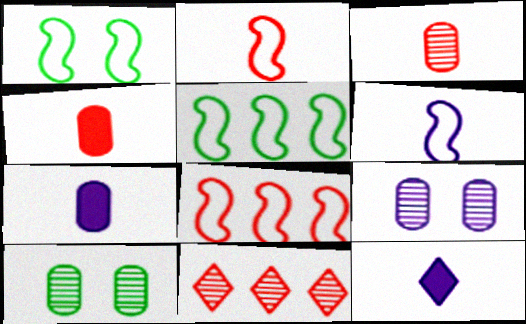[[1, 6, 8], 
[1, 7, 11], 
[8, 10, 12]]